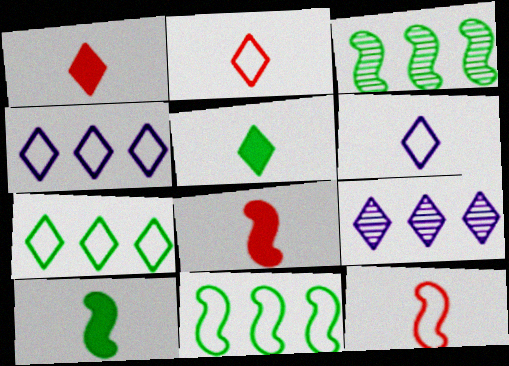[]